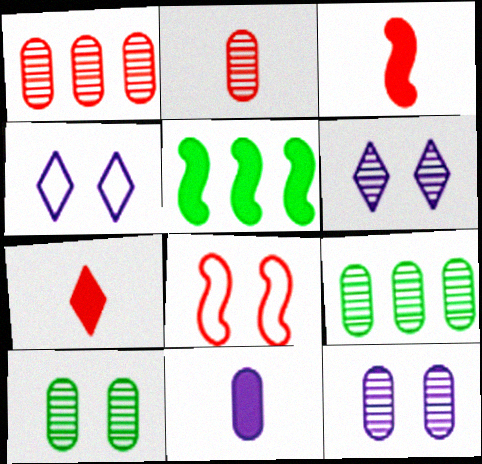[[1, 7, 8], 
[2, 4, 5], 
[2, 9, 12], 
[3, 4, 9]]